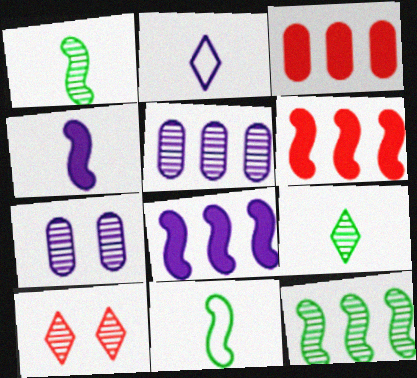[[1, 5, 10], 
[2, 7, 8]]